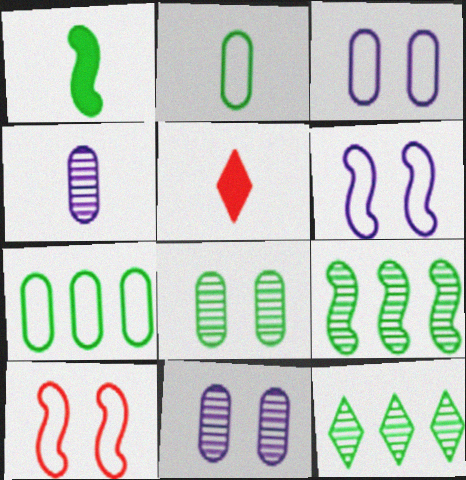[[3, 5, 9]]